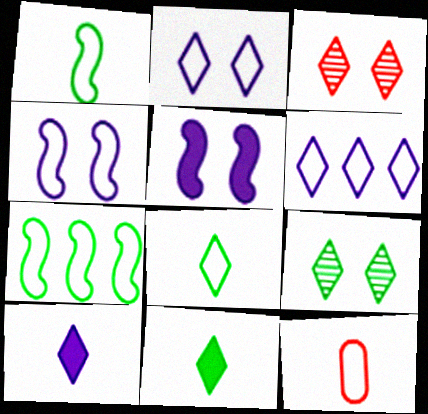[[2, 7, 12], 
[3, 6, 11]]